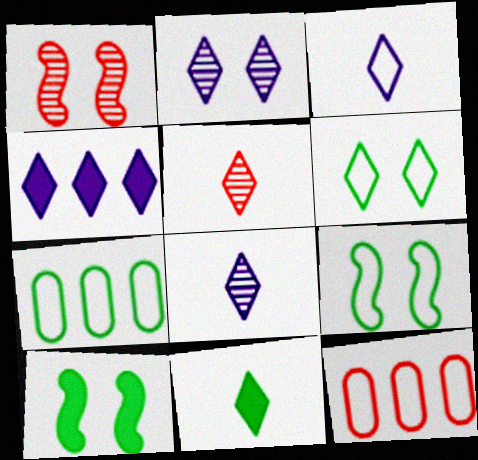[[2, 3, 4], 
[3, 5, 11], 
[3, 9, 12], 
[4, 5, 6], 
[8, 10, 12]]